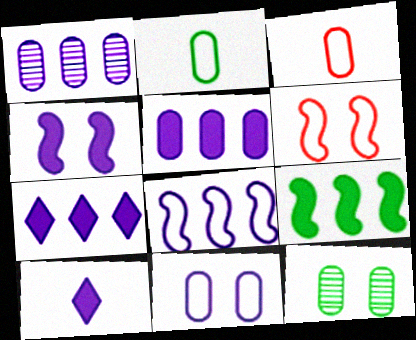[[1, 7, 8], 
[3, 5, 12], 
[4, 5, 10]]